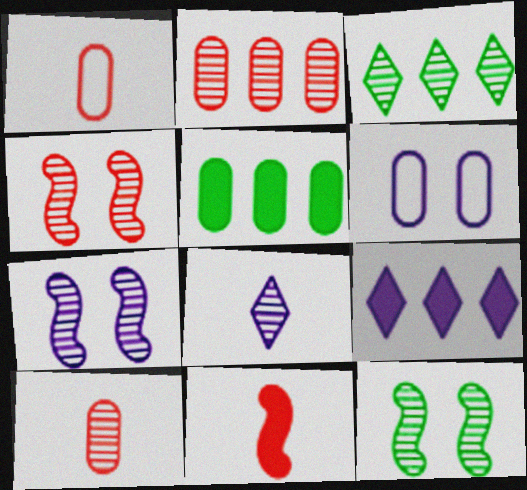[[1, 9, 12], 
[2, 8, 12], 
[3, 6, 11], 
[3, 7, 10], 
[4, 7, 12], 
[5, 6, 10]]